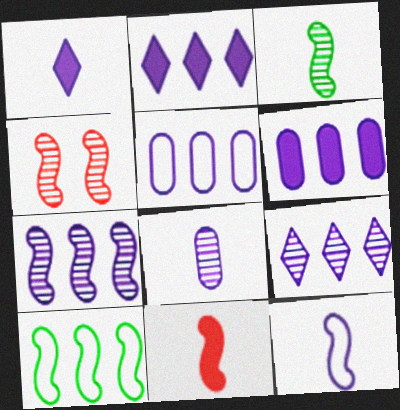[[1, 8, 12], 
[2, 5, 7], 
[3, 4, 7], 
[3, 11, 12]]